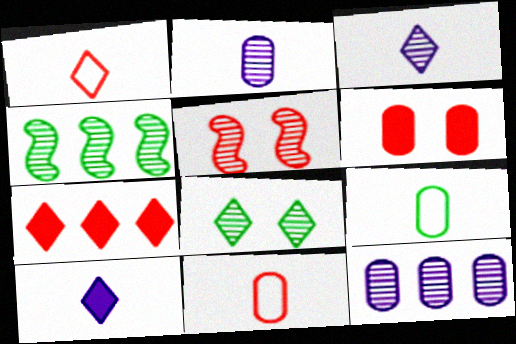[[5, 7, 11], 
[6, 9, 12]]